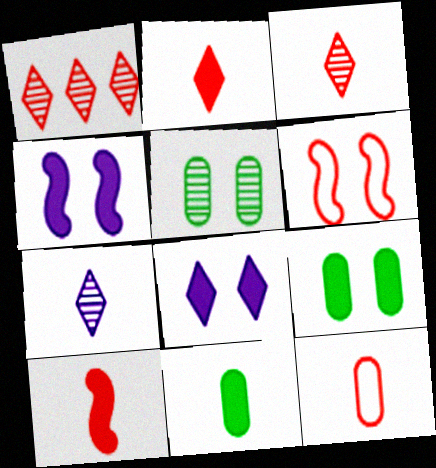[[3, 10, 12], 
[5, 6, 8]]